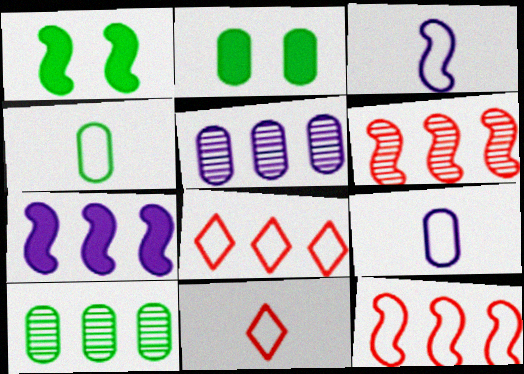[[1, 3, 6], 
[1, 5, 11], 
[2, 4, 10], 
[3, 4, 11], 
[7, 8, 10]]